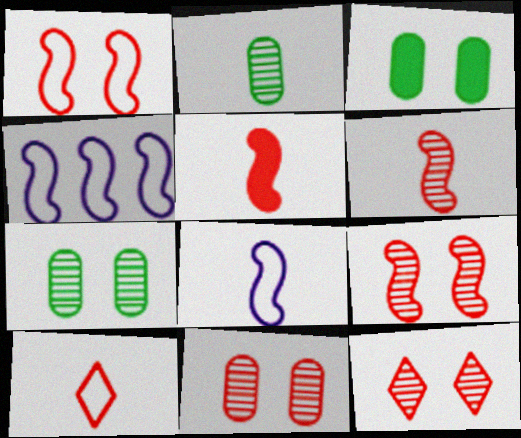[[9, 11, 12]]